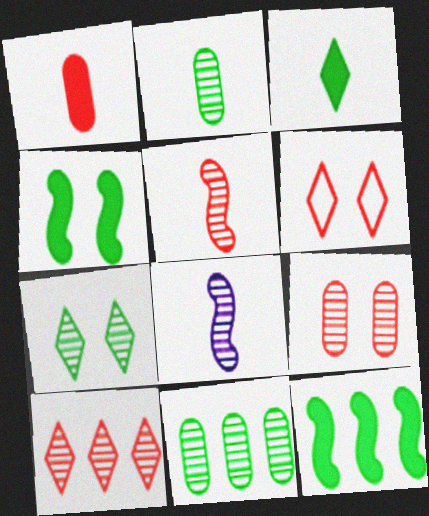[[5, 9, 10]]